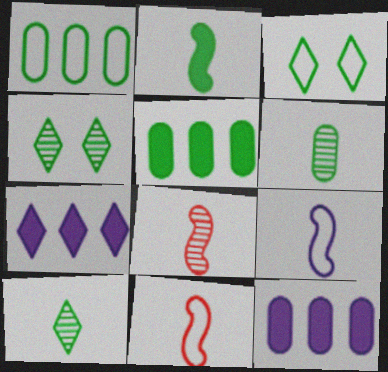[[1, 2, 4], 
[2, 8, 9], 
[3, 8, 12], 
[4, 11, 12]]